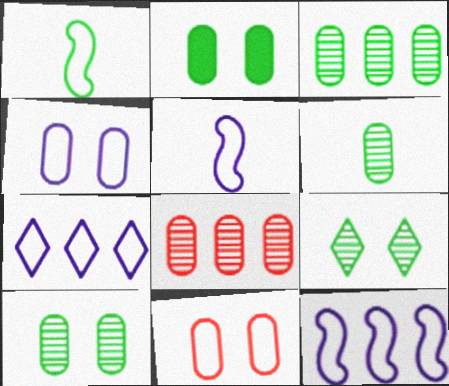[[1, 7, 11], 
[3, 6, 10], 
[4, 5, 7]]